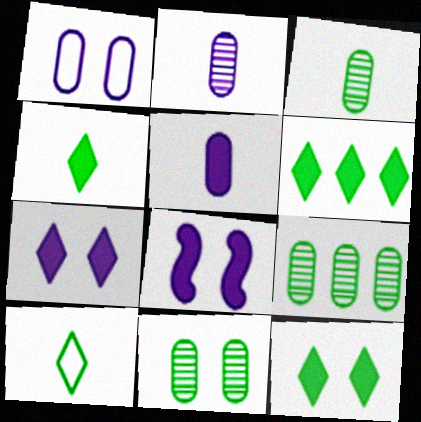[[3, 9, 11], 
[4, 6, 12]]